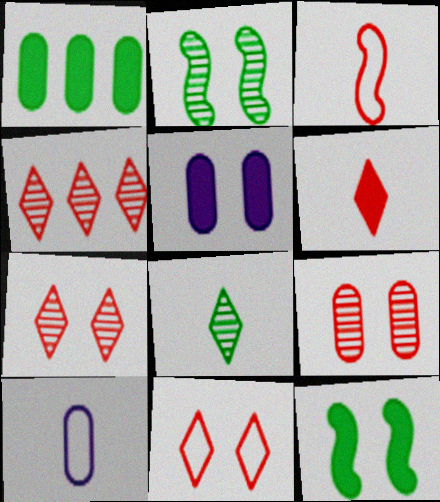[[1, 9, 10], 
[2, 5, 11], 
[4, 6, 11], 
[4, 10, 12]]